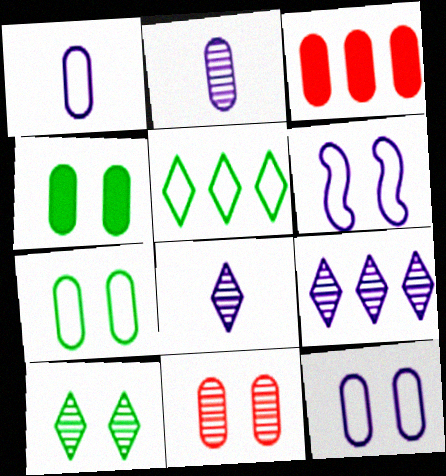[[2, 3, 7], 
[4, 11, 12]]